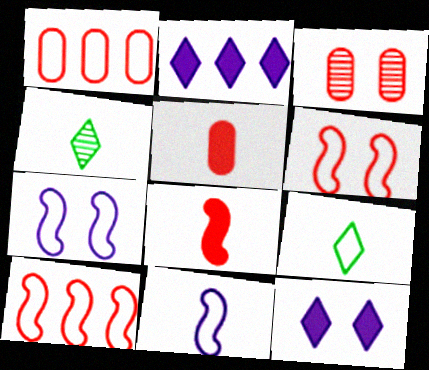[[1, 3, 5], 
[1, 7, 9], 
[4, 5, 11]]